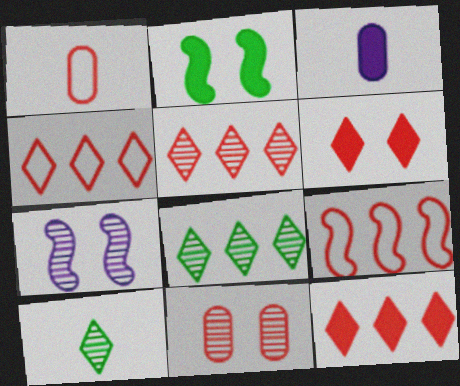[[2, 3, 12], 
[4, 5, 12]]